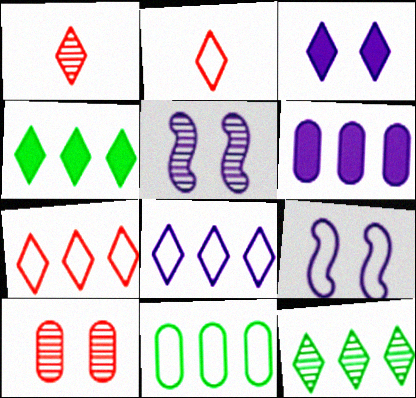[[2, 3, 12], 
[2, 9, 11]]